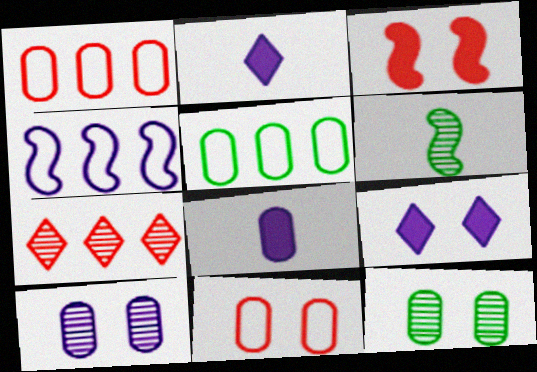[[1, 6, 9], 
[1, 8, 12], 
[2, 4, 10], 
[3, 4, 6], 
[6, 7, 10]]